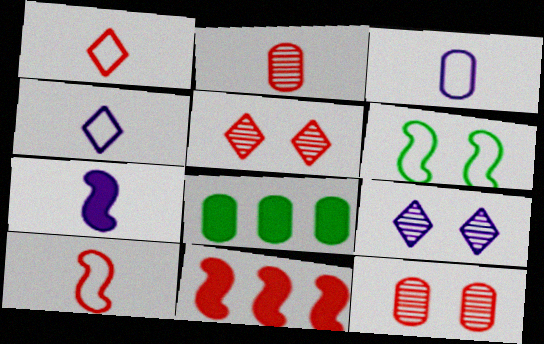[[1, 11, 12], 
[3, 8, 12], 
[8, 9, 10]]